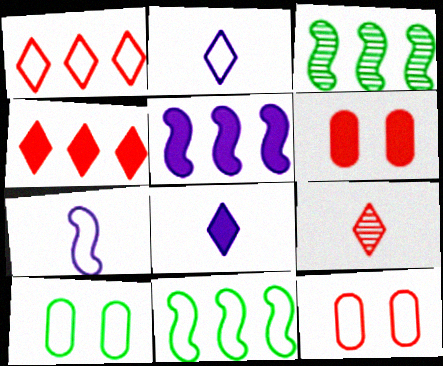[[1, 7, 10], 
[2, 3, 6], 
[2, 11, 12], 
[3, 8, 12], 
[5, 9, 10]]